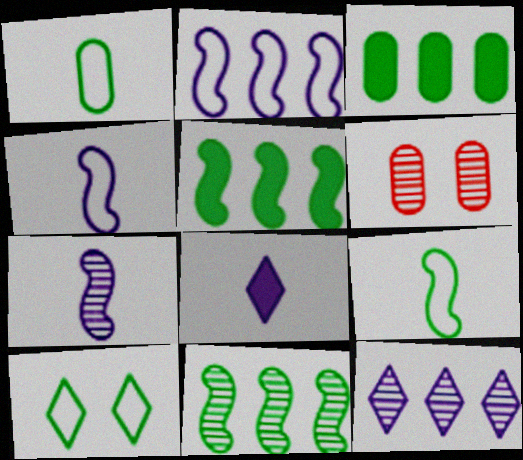[]